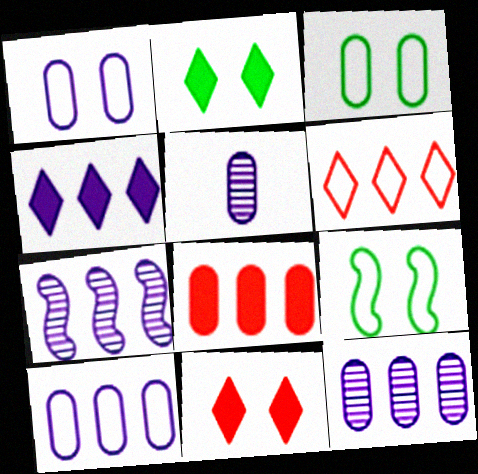[[3, 5, 8], 
[4, 7, 10]]